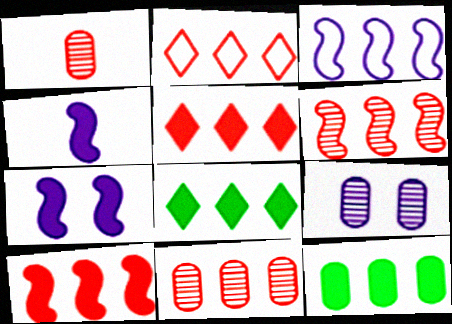[[2, 10, 11], 
[3, 8, 11]]